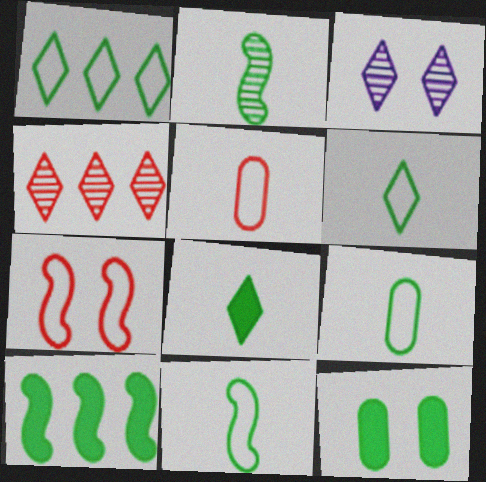[[1, 2, 12], 
[2, 8, 9], 
[3, 5, 10], 
[3, 7, 12], 
[6, 9, 11], 
[8, 10, 12]]